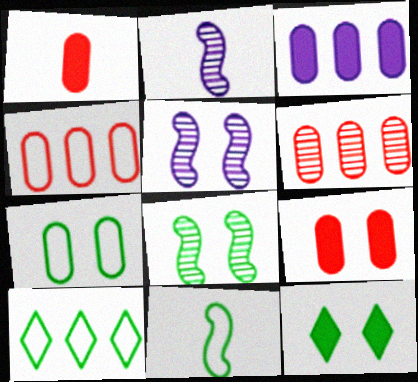[[1, 5, 10], 
[2, 4, 12], 
[2, 9, 10], 
[7, 8, 12], 
[7, 10, 11]]